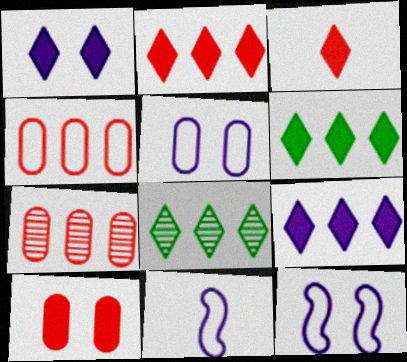[[1, 3, 6], 
[2, 6, 9], 
[8, 10, 11]]